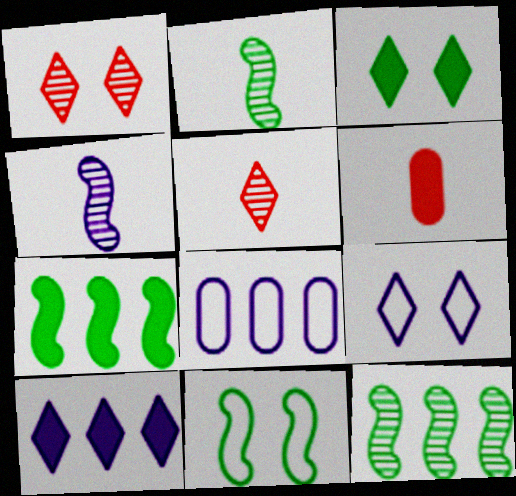[[1, 3, 9], 
[2, 7, 11], 
[6, 9, 12]]